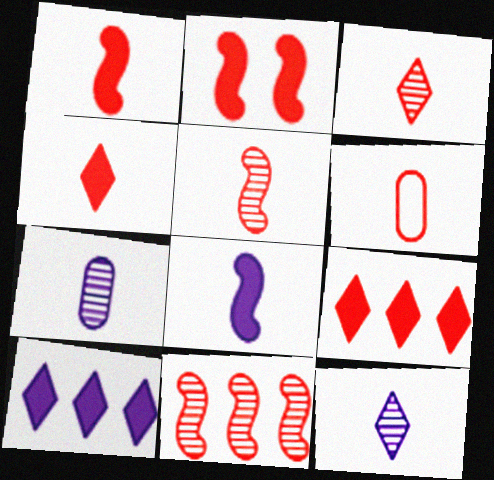[[1, 3, 6], 
[4, 5, 6]]